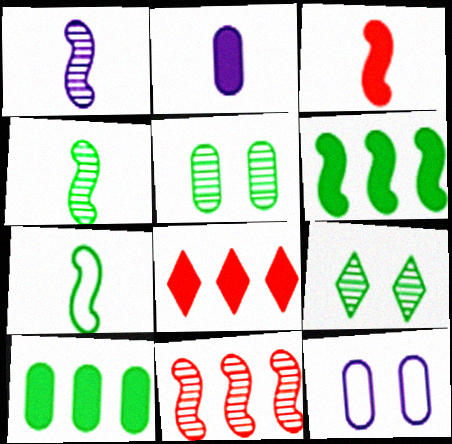[[1, 3, 7], 
[4, 8, 12], 
[7, 9, 10]]